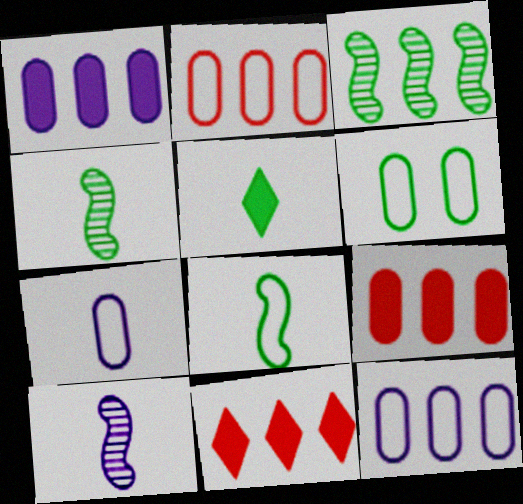[[2, 6, 7], 
[3, 5, 6], 
[3, 11, 12], 
[6, 10, 11]]